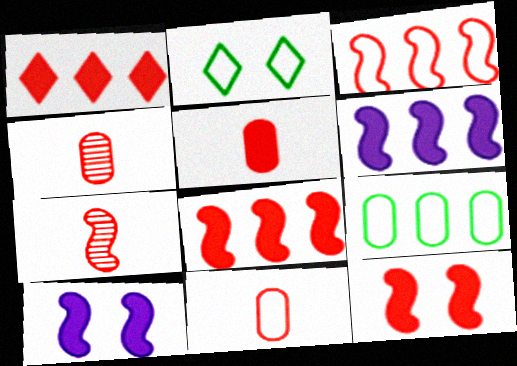[[1, 5, 12], 
[2, 4, 6], 
[3, 7, 12], 
[4, 5, 11]]